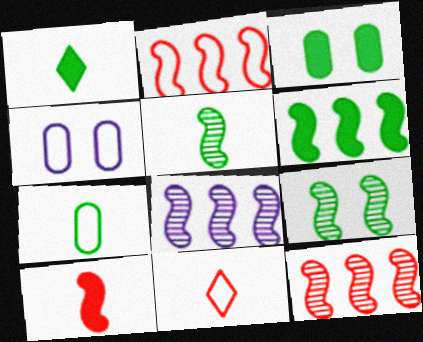[[1, 3, 6], 
[1, 4, 12], 
[1, 5, 7], 
[2, 6, 8], 
[3, 8, 11]]